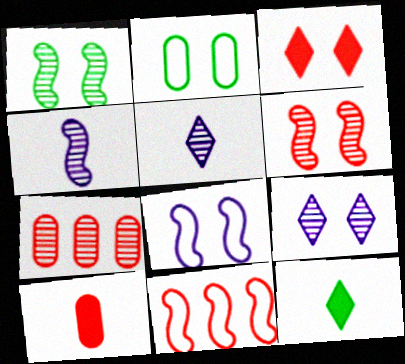[[1, 5, 7], 
[7, 8, 12]]